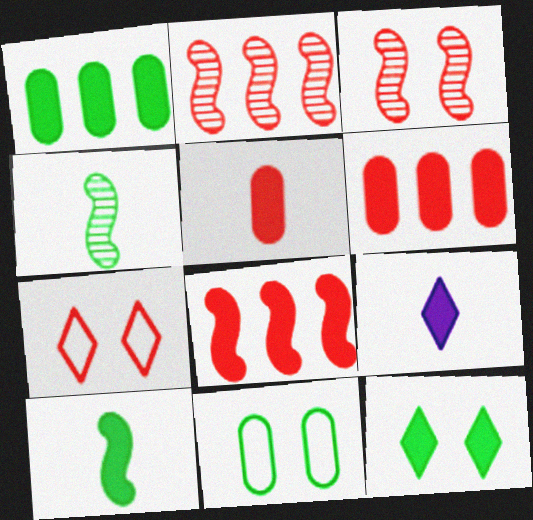[[1, 10, 12], 
[2, 5, 7], 
[2, 9, 11], 
[5, 9, 10]]